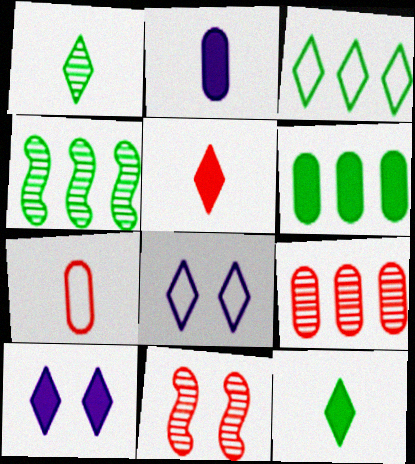[[2, 3, 11], 
[3, 4, 6], 
[4, 7, 10]]